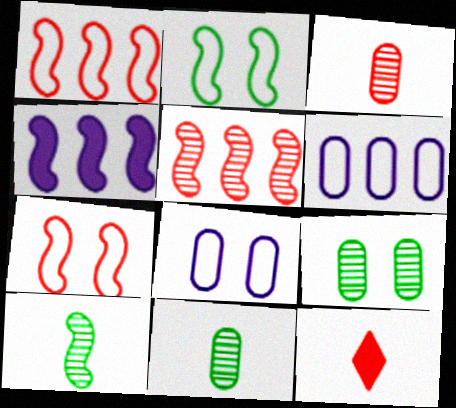[[4, 7, 10]]